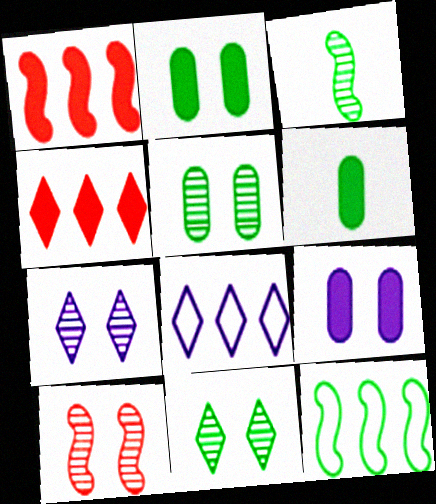[[5, 7, 10], 
[6, 8, 10], 
[6, 11, 12]]